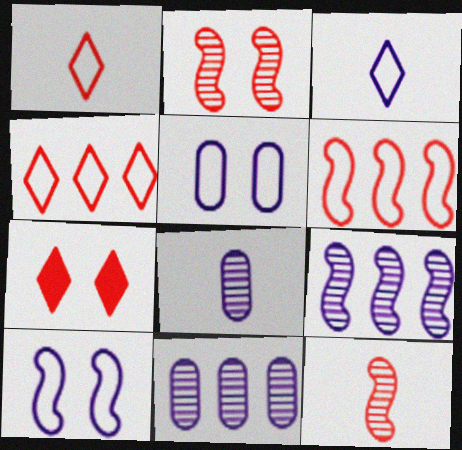[]